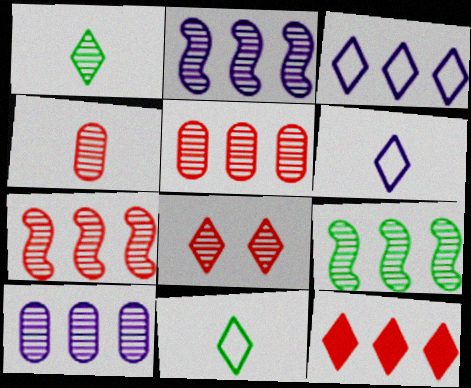[[2, 7, 9], 
[4, 7, 8]]